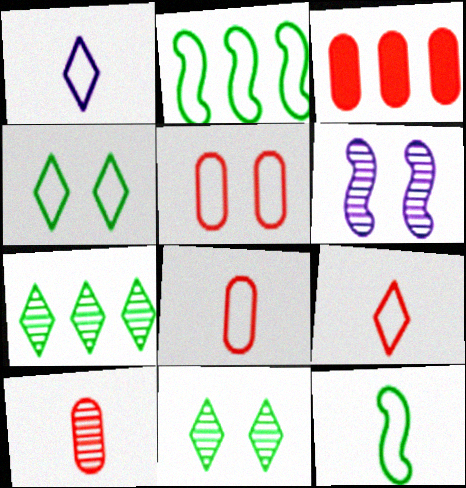[[1, 2, 5], 
[1, 8, 12], 
[3, 5, 10], 
[6, 7, 10]]